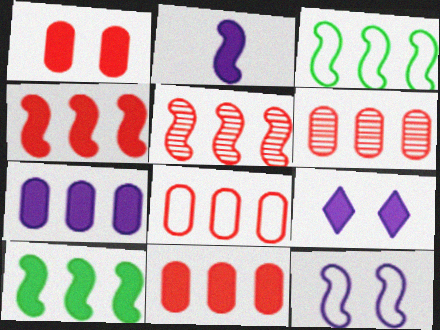[[2, 7, 9], 
[6, 8, 11]]